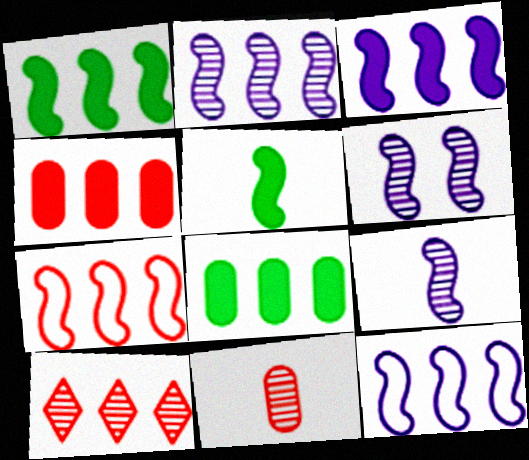[[1, 2, 7], 
[2, 3, 12], 
[2, 6, 9], 
[4, 7, 10], 
[5, 6, 7], 
[8, 10, 12]]